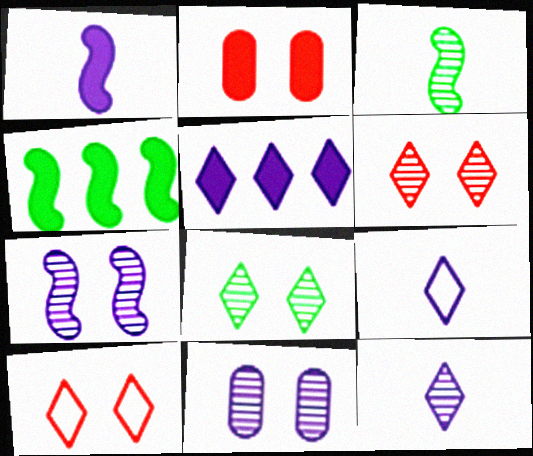[]